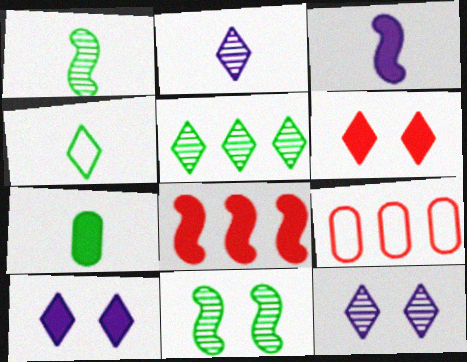[[1, 4, 7], 
[1, 9, 10], 
[7, 8, 10]]